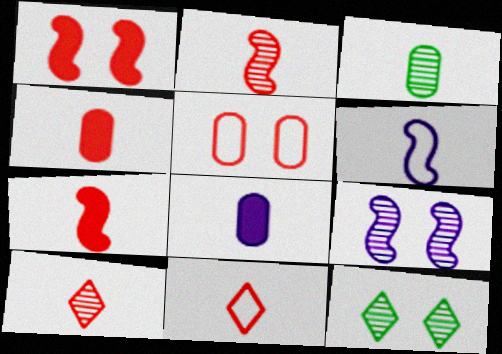[[2, 4, 11]]